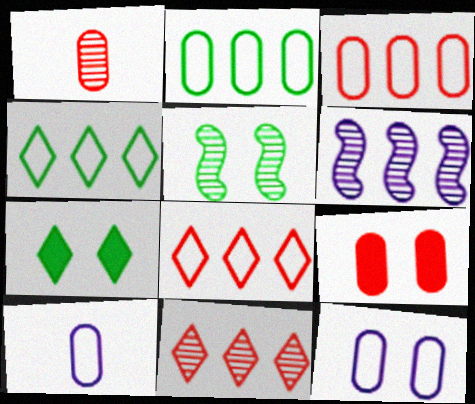[[1, 3, 9]]